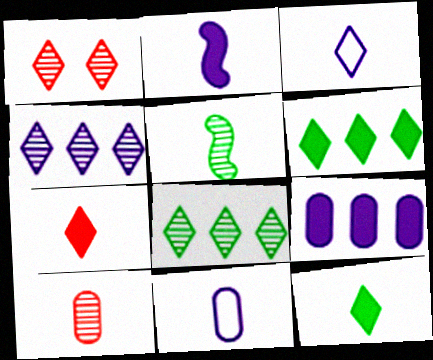[[1, 3, 6], 
[5, 7, 11]]